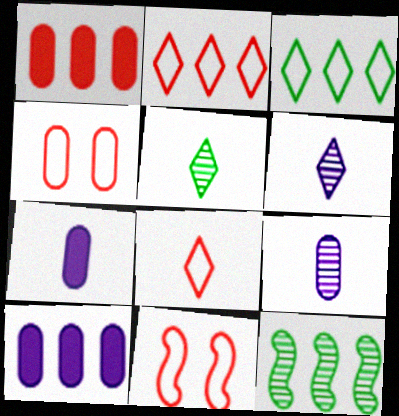[[2, 10, 12], 
[5, 10, 11]]